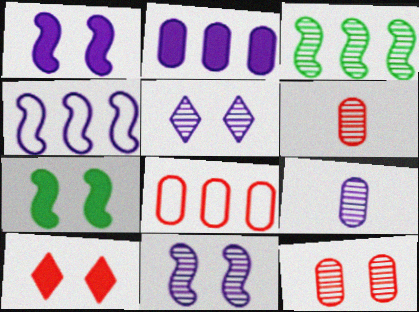[[3, 5, 6]]